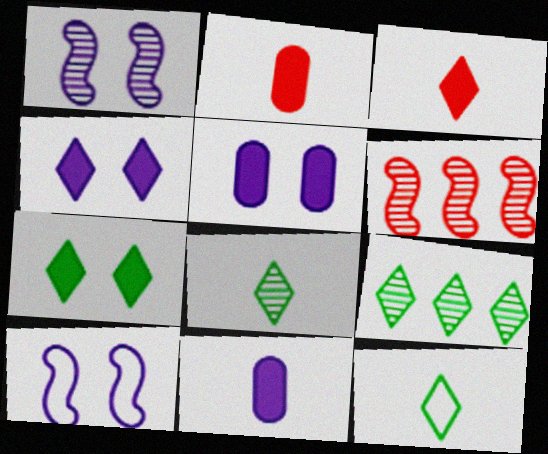[[2, 9, 10], 
[5, 6, 12], 
[7, 9, 12]]